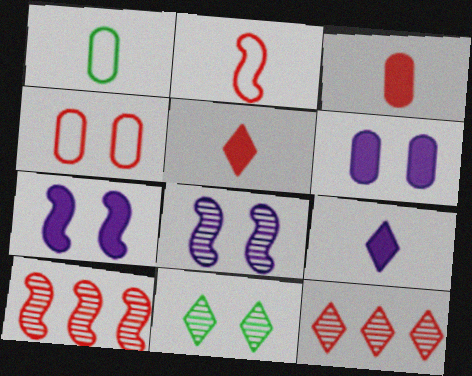[[1, 7, 12], 
[4, 5, 10], 
[4, 7, 11]]